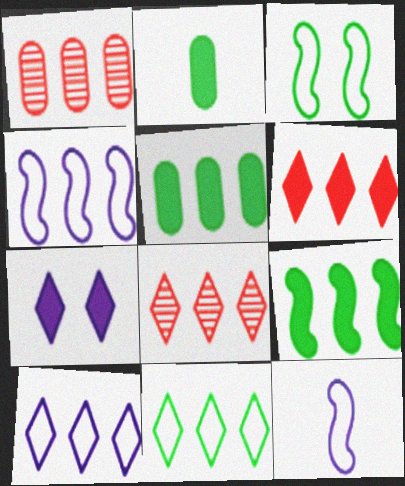[[1, 9, 10], 
[4, 5, 8]]